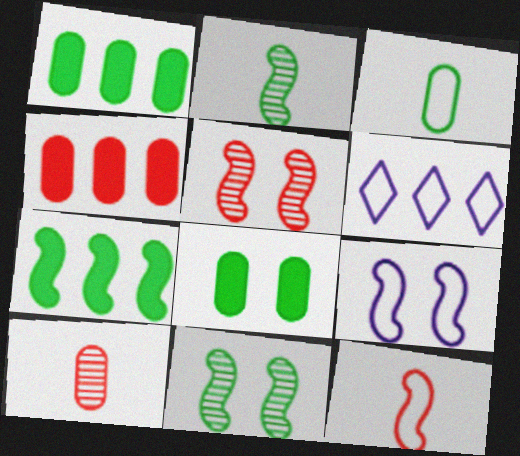[]